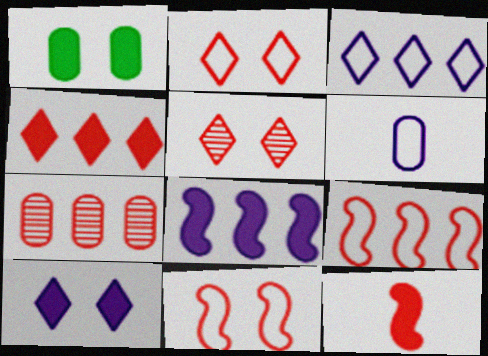[[1, 6, 7], 
[2, 7, 12], 
[4, 7, 9]]